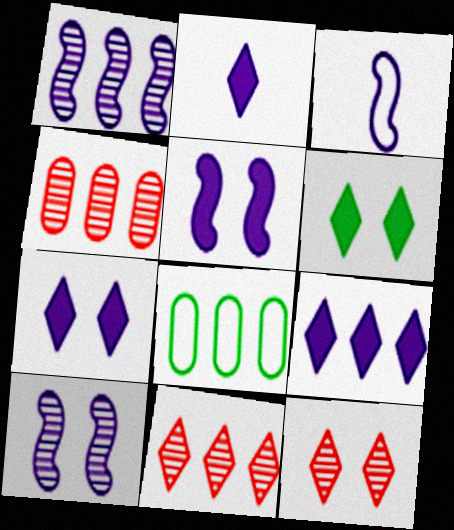[[1, 3, 5], 
[2, 7, 9], 
[3, 4, 6]]